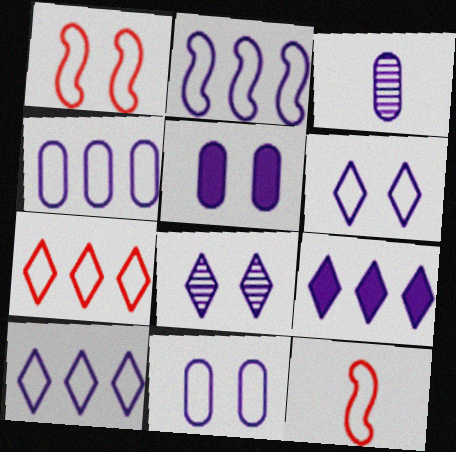[[2, 4, 10], 
[3, 4, 5]]